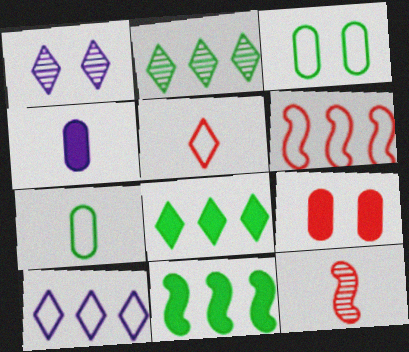[[1, 5, 8]]